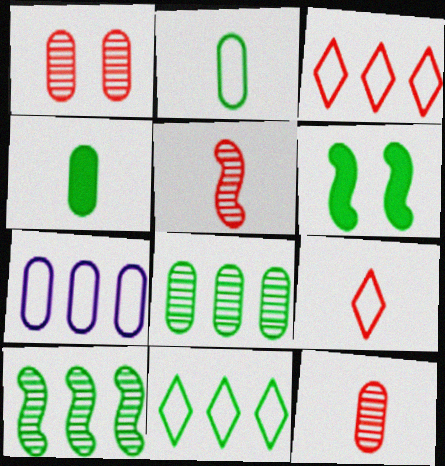[[1, 4, 7]]